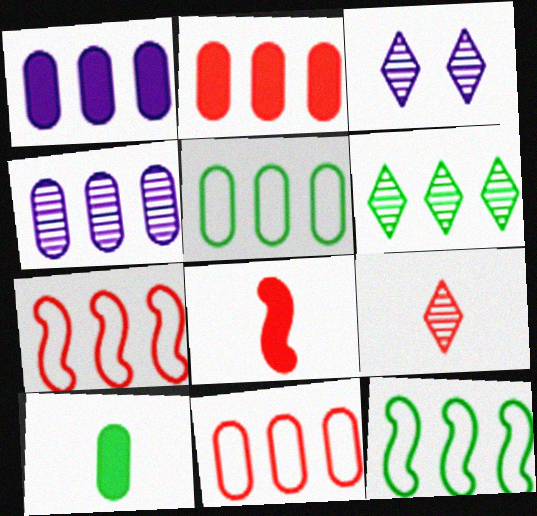[[1, 6, 7], 
[2, 4, 5], 
[3, 5, 8], 
[3, 6, 9], 
[3, 7, 10]]